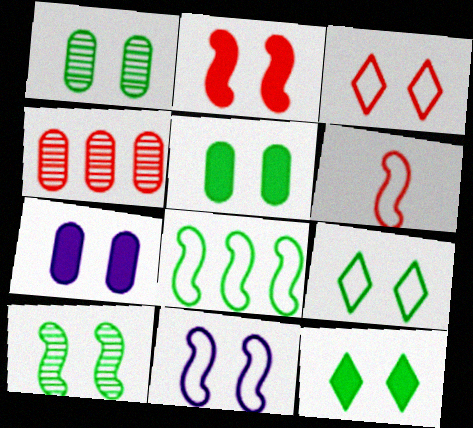[[2, 7, 12], 
[2, 10, 11], 
[3, 7, 10], 
[5, 9, 10], 
[6, 8, 11]]